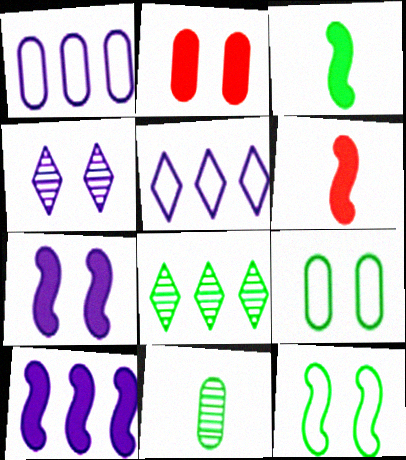[[1, 2, 11], 
[2, 4, 12], 
[3, 8, 9]]